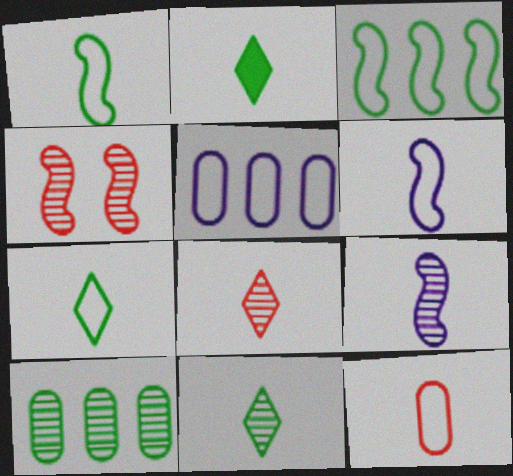[[2, 4, 5], 
[2, 7, 11], 
[2, 9, 12], 
[6, 7, 12]]